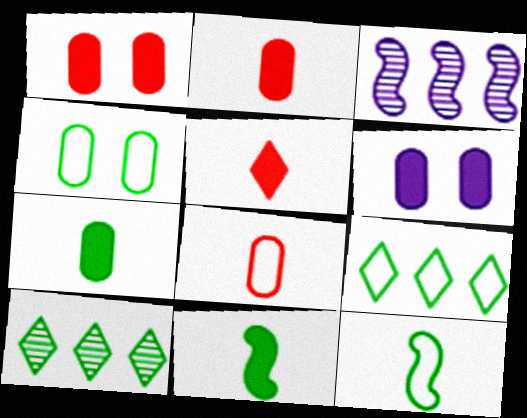[[3, 4, 5], 
[4, 9, 12], 
[4, 10, 11]]